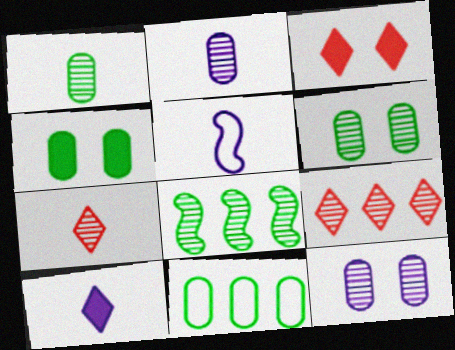[[1, 4, 11], 
[2, 5, 10], 
[4, 5, 9], 
[7, 8, 12]]